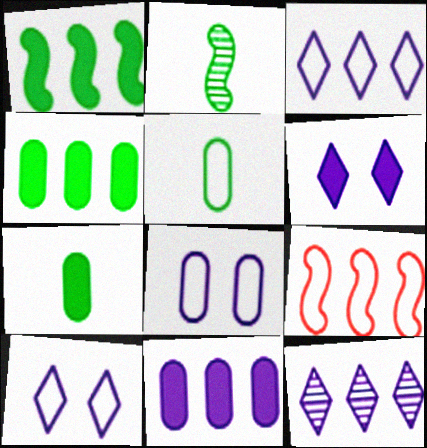[[4, 9, 12], 
[5, 9, 10]]